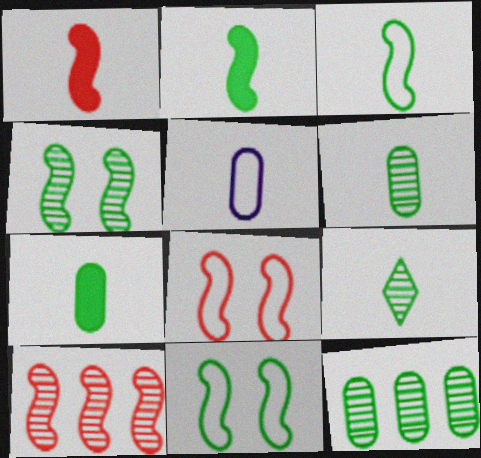[[1, 5, 9], 
[1, 8, 10], 
[3, 7, 9], 
[4, 9, 12]]